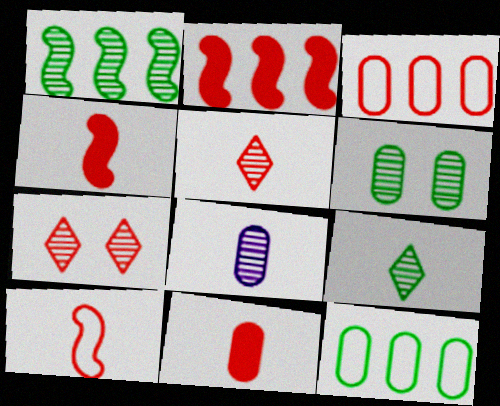[[1, 6, 9], 
[1, 7, 8], 
[3, 4, 7], 
[5, 10, 11]]